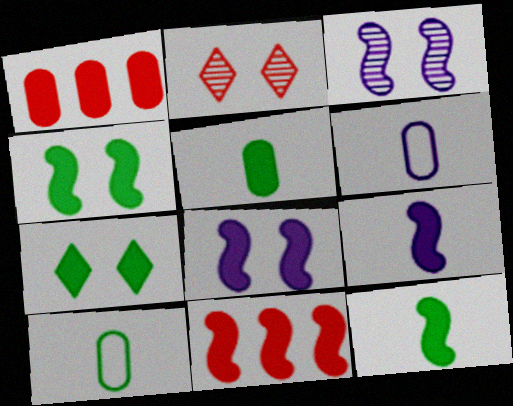[[1, 7, 9], 
[4, 9, 11], 
[8, 11, 12]]